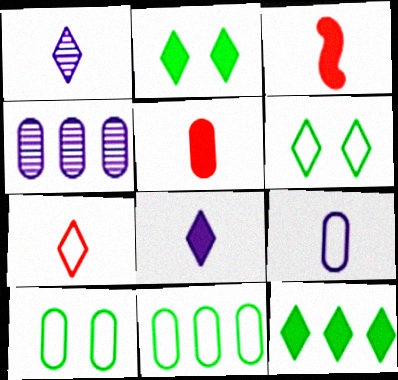[[3, 4, 6], 
[4, 5, 10]]